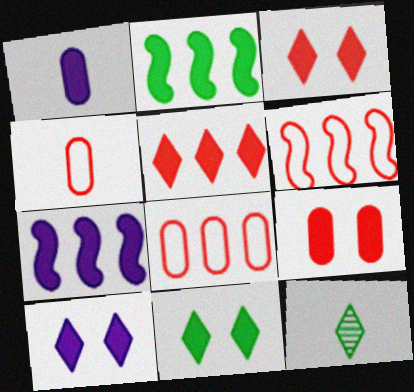[[1, 2, 3], 
[1, 7, 10], 
[3, 10, 11]]